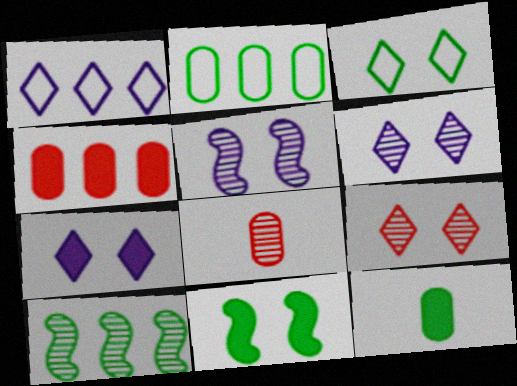[[1, 4, 10], 
[1, 8, 11], 
[3, 7, 9], 
[3, 10, 12], 
[6, 8, 10]]